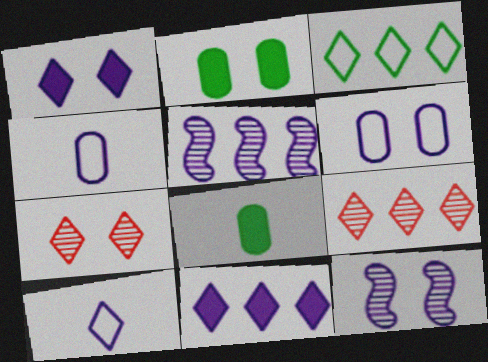[[1, 4, 5], 
[1, 6, 12], 
[3, 9, 11], 
[4, 11, 12]]